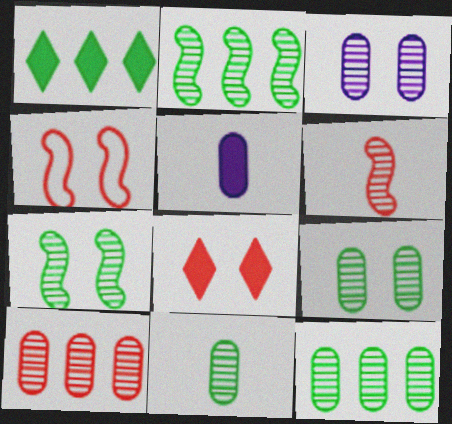[[3, 10, 11], 
[9, 11, 12]]